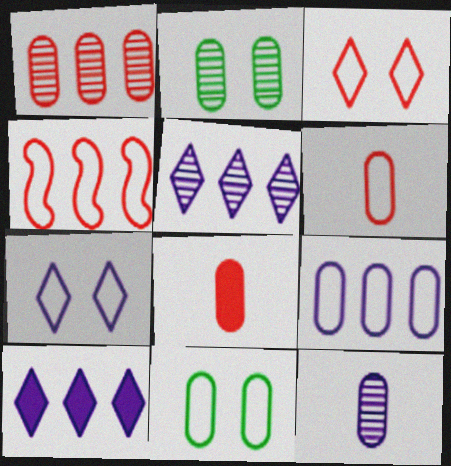[[1, 2, 12], 
[2, 8, 9], 
[3, 4, 6], 
[6, 9, 11]]